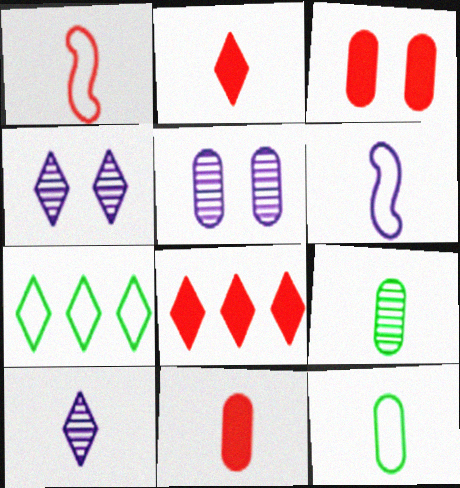[[2, 4, 7], 
[2, 6, 9]]